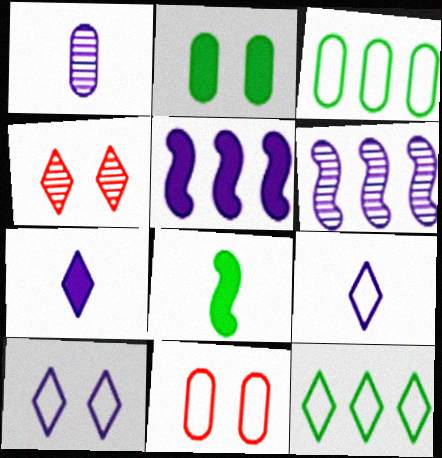[[1, 5, 10], 
[4, 7, 12]]